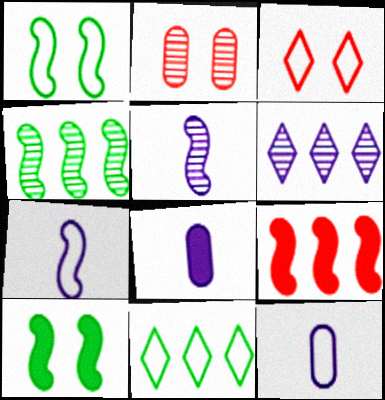[[1, 5, 9], 
[3, 4, 8]]